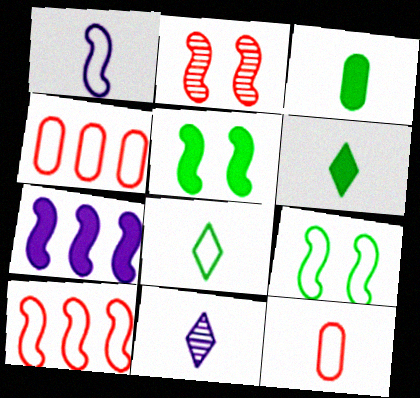[[1, 8, 12], 
[1, 9, 10], 
[4, 5, 11]]